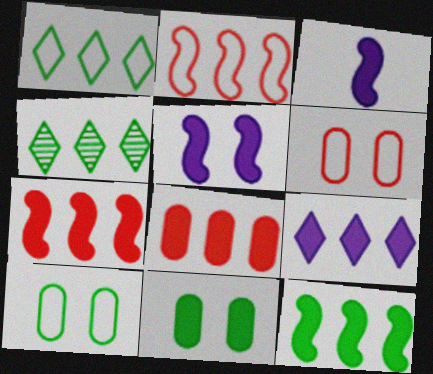[[3, 4, 6], 
[8, 9, 12]]